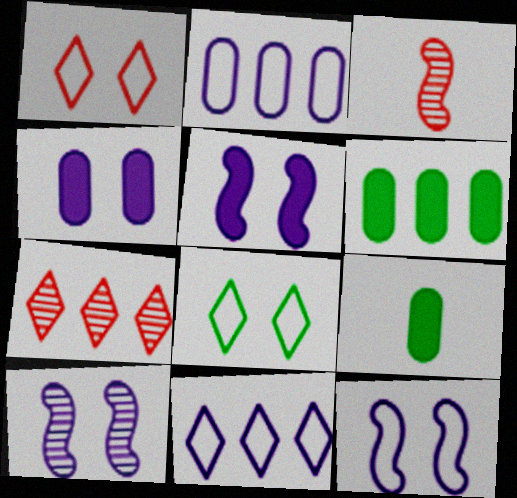[[5, 10, 12], 
[7, 9, 12]]